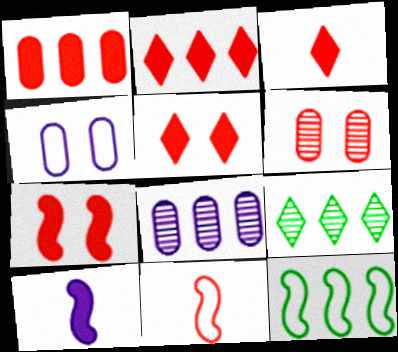[[1, 3, 7], 
[2, 3, 5], 
[2, 6, 11], 
[2, 8, 12]]